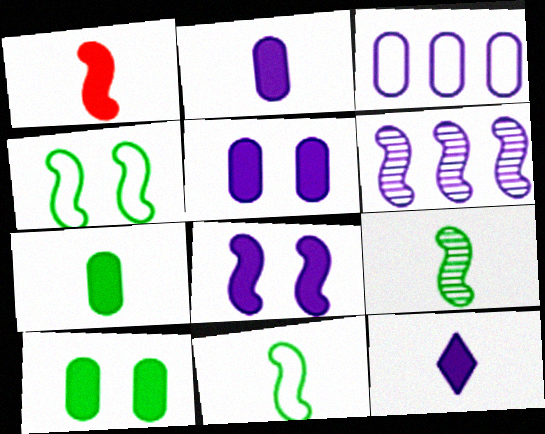[[1, 4, 6], 
[1, 7, 12]]